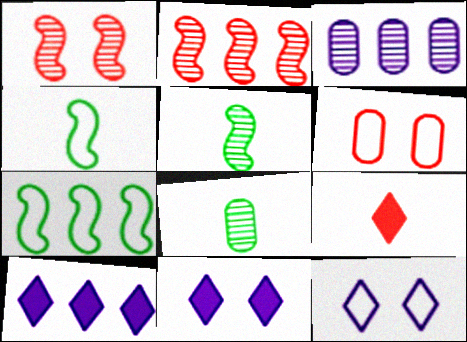[[2, 6, 9], 
[5, 6, 10]]